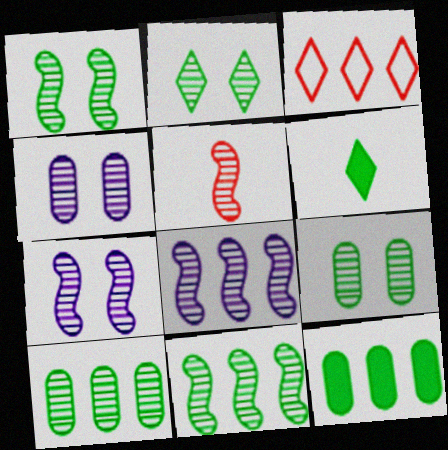[[1, 2, 9], 
[1, 5, 8], 
[3, 8, 12], 
[5, 7, 11]]